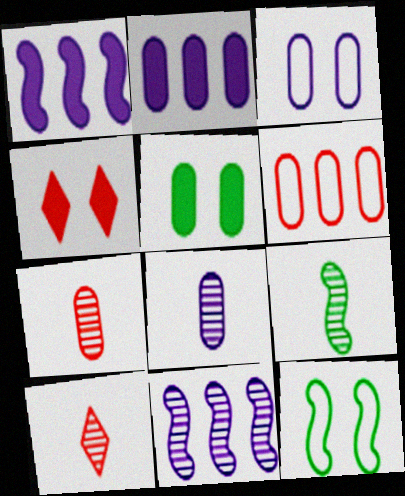[[2, 3, 8], 
[2, 10, 12], 
[5, 6, 8], 
[8, 9, 10]]